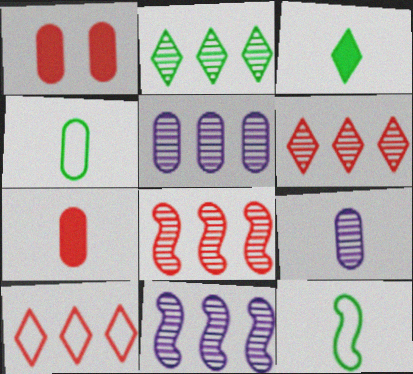[[1, 4, 5], 
[2, 5, 8], 
[4, 7, 9]]